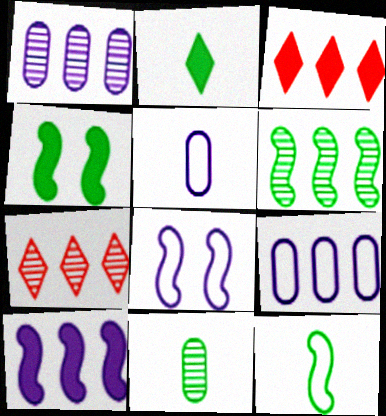[[1, 6, 7], 
[2, 11, 12], 
[3, 6, 9], 
[3, 8, 11], 
[4, 5, 7], 
[4, 6, 12]]